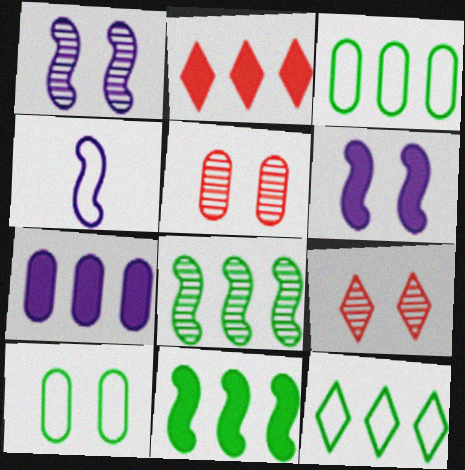[[2, 7, 11], 
[6, 9, 10]]